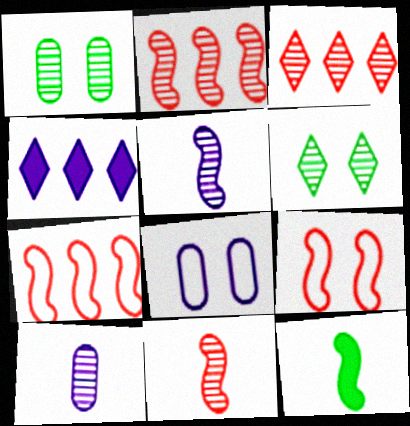[[1, 3, 5], 
[2, 6, 10], 
[3, 8, 12], 
[4, 5, 8]]